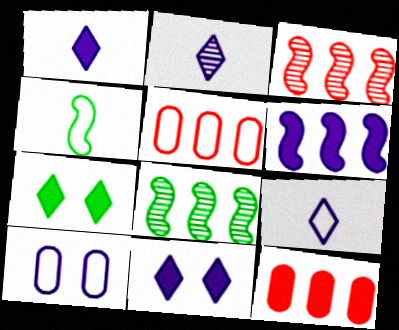[[1, 2, 9], 
[2, 6, 10]]